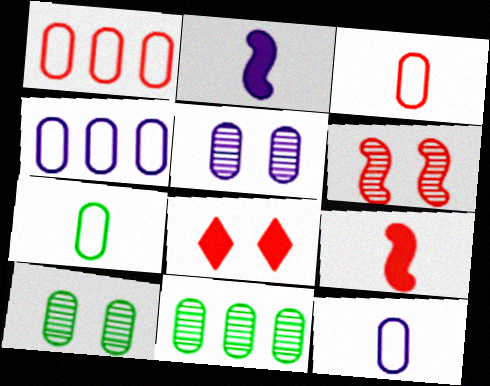[[3, 7, 12]]